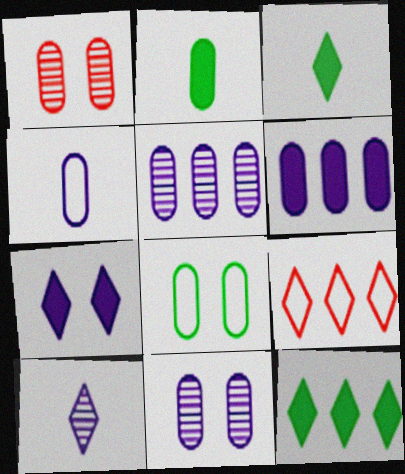[[4, 6, 11]]